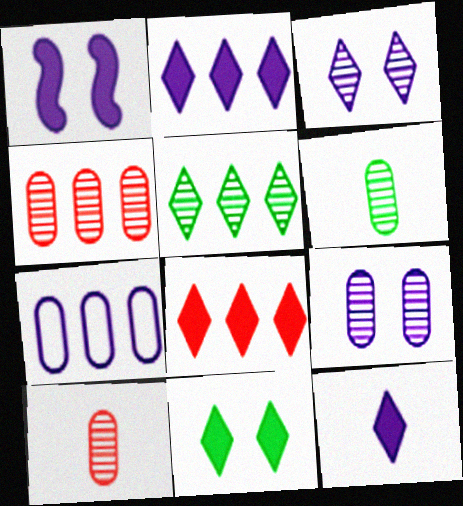[[4, 6, 9], 
[8, 11, 12]]